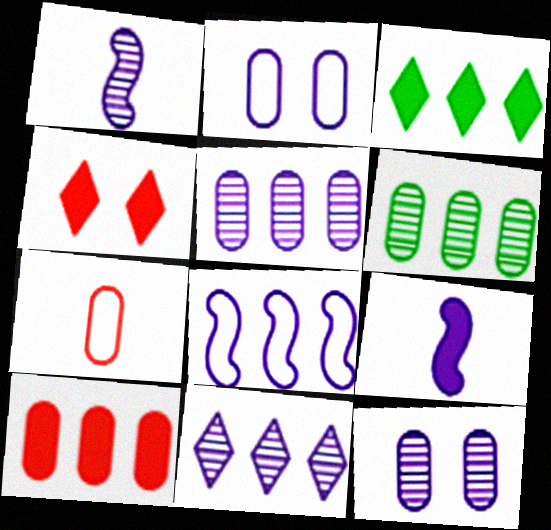[[1, 11, 12], 
[2, 9, 11]]